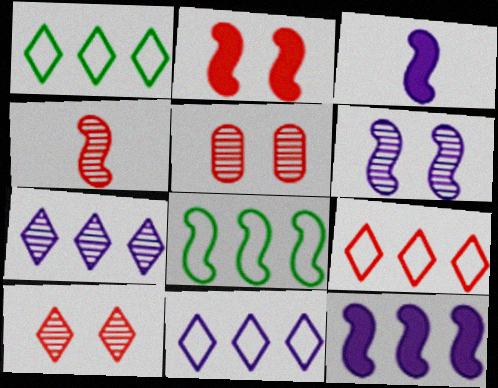[[1, 3, 5], 
[1, 9, 11]]